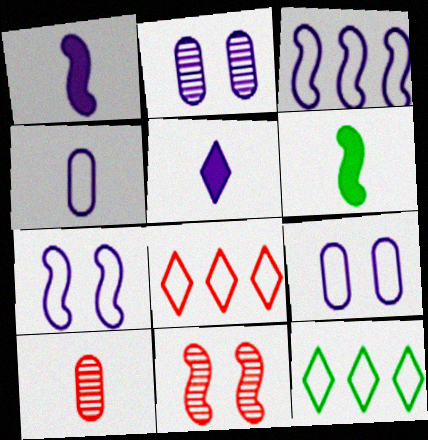[[2, 3, 5], 
[2, 6, 8], 
[3, 6, 11]]